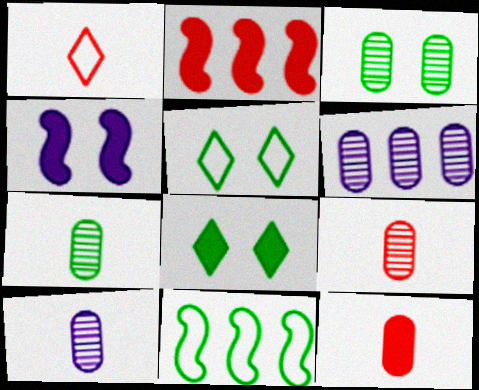[[2, 5, 10], 
[3, 6, 9], 
[7, 8, 11], 
[7, 9, 10]]